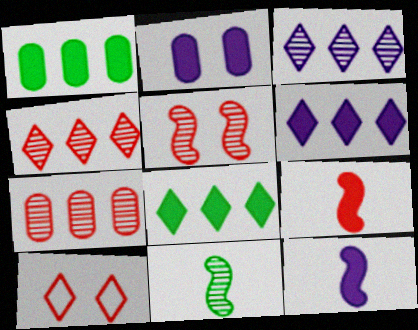[[2, 6, 12], 
[2, 8, 9], 
[7, 9, 10]]